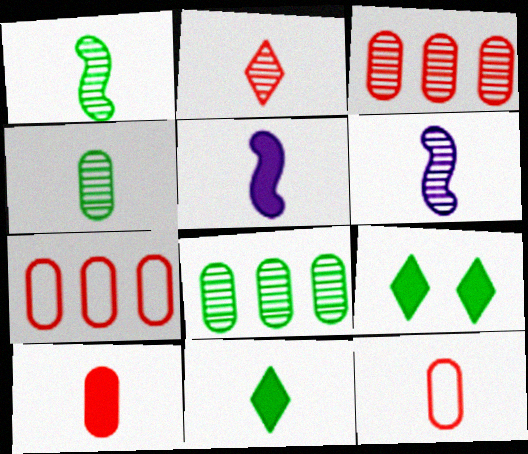[[2, 4, 6], 
[5, 10, 11], 
[6, 7, 9], 
[6, 11, 12]]